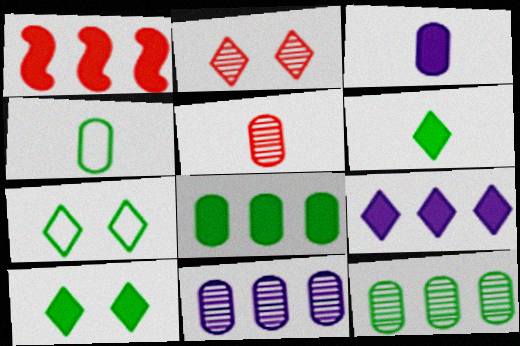[[1, 3, 10], 
[1, 8, 9], 
[3, 4, 5]]